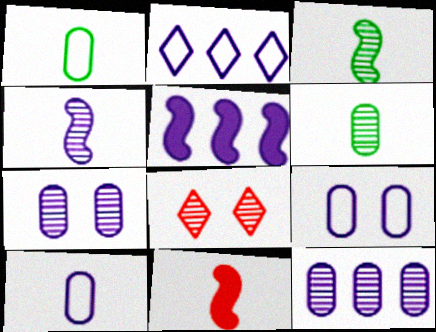[[1, 5, 8], 
[2, 5, 12], 
[3, 8, 12]]